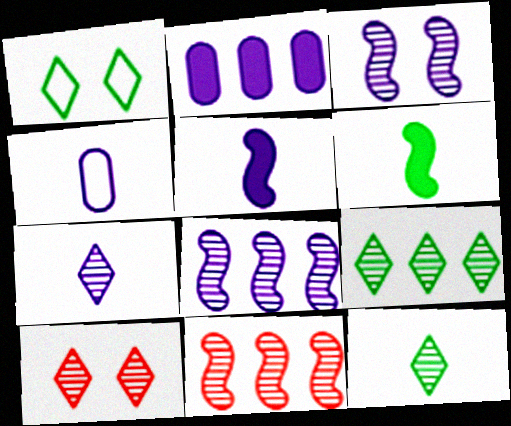[[4, 5, 7], 
[7, 9, 10]]